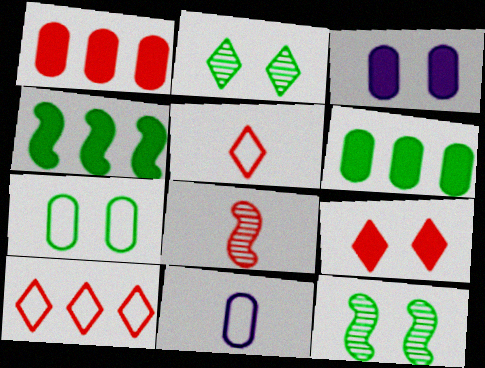[]